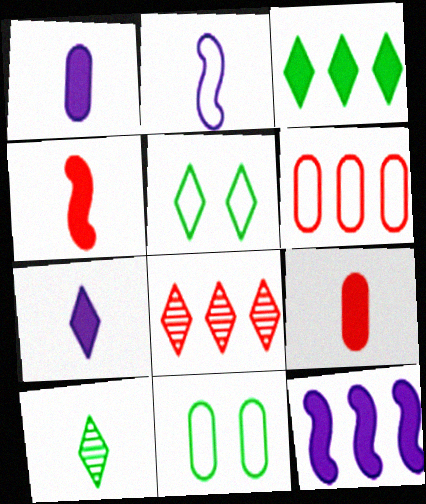[[2, 5, 6], 
[2, 9, 10], 
[3, 5, 10], 
[5, 7, 8]]